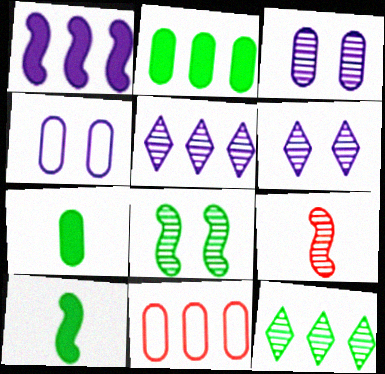[[1, 11, 12], 
[3, 7, 11], 
[3, 9, 12], 
[6, 10, 11]]